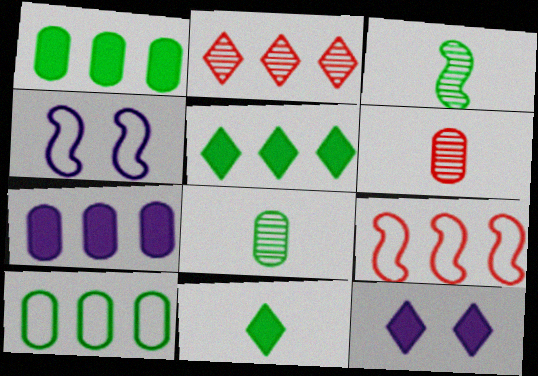[[4, 5, 6], 
[8, 9, 12]]